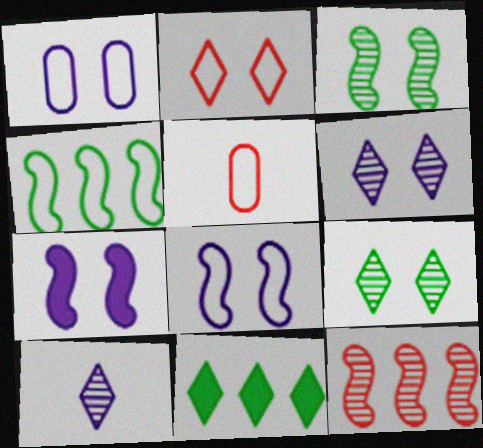[[1, 6, 7], 
[2, 10, 11]]